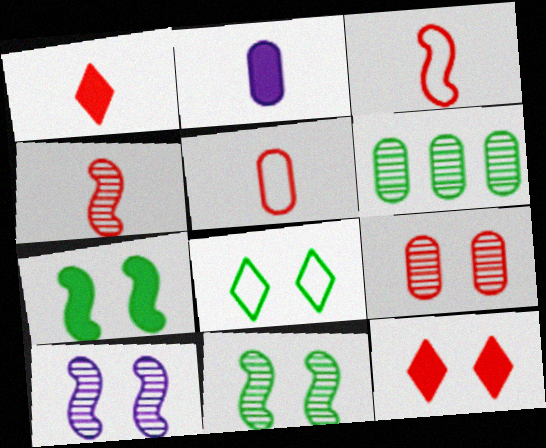[[1, 4, 5]]